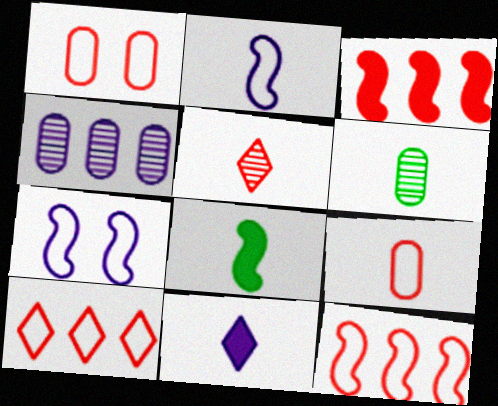[[1, 3, 5], 
[4, 7, 11]]